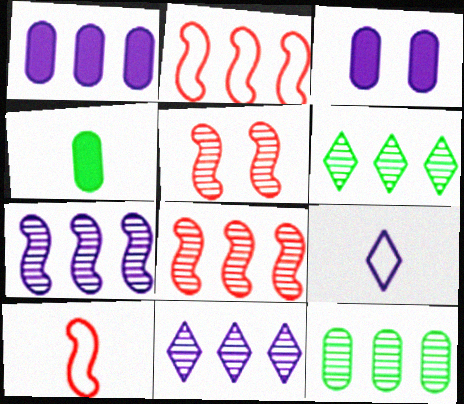[[1, 2, 6], 
[3, 6, 10], 
[3, 7, 9], 
[8, 11, 12]]